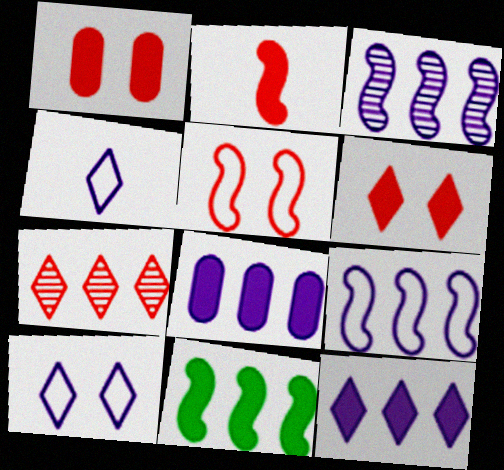[]